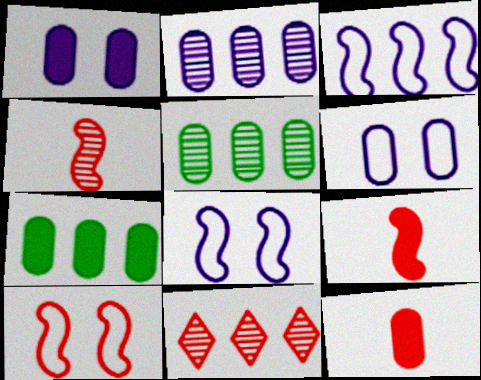[[1, 7, 12], 
[3, 7, 11], 
[5, 6, 12], 
[10, 11, 12]]